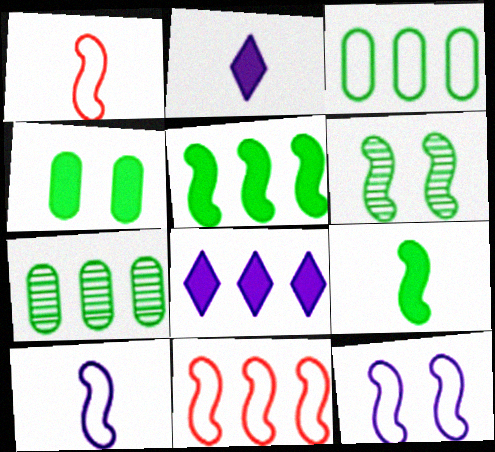[[7, 8, 11]]